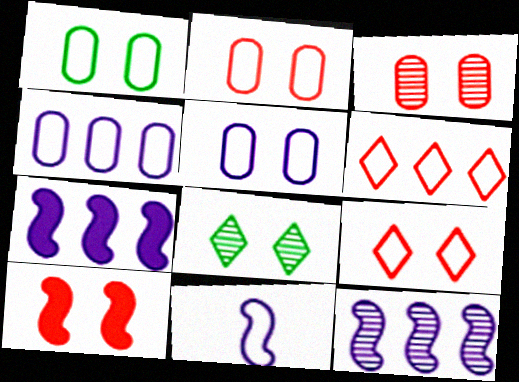[[1, 2, 5], 
[1, 6, 11], 
[3, 9, 10], 
[5, 8, 10]]